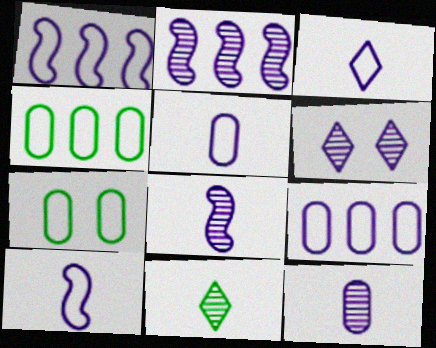[[2, 6, 12], 
[3, 5, 10]]